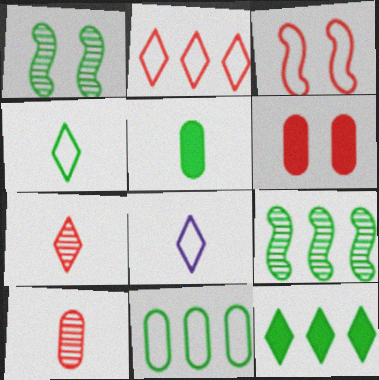[[3, 8, 11], 
[6, 8, 9], 
[9, 11, 12]]